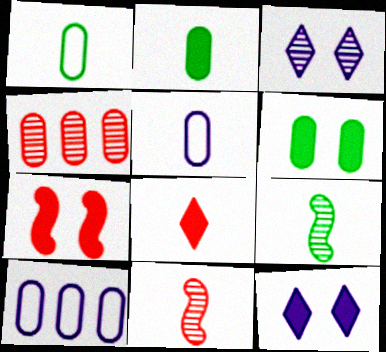[[3, 4, 9], 
[4, 5, 6], 
[5, 8, 9], 
[6, 7, 12]]